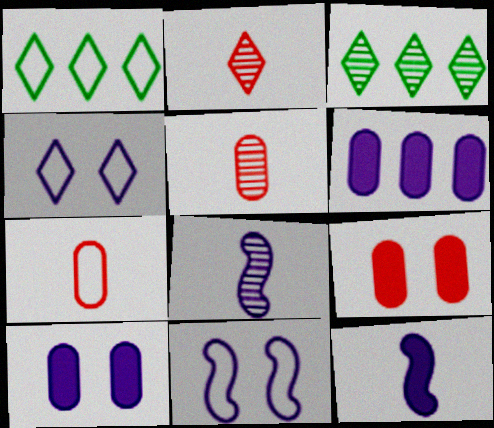[[1, 7, 11], 
[1, 8, 9], 
[4, 6, 8]]